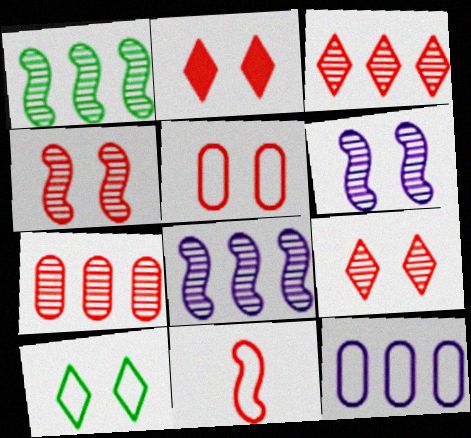[[2, 4, 5], 
[2, 7, 11], 
[10, 11, 12]]